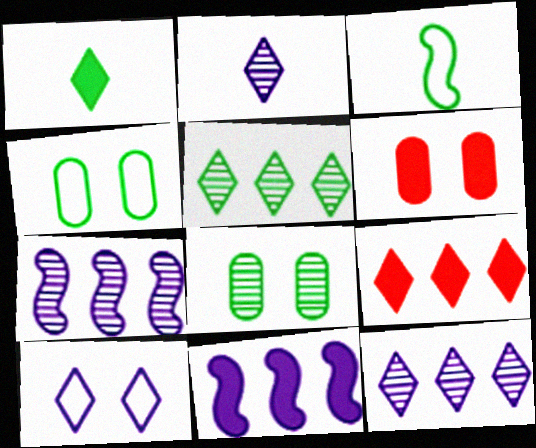[[1, 6, 11], 
[3, 6, 12]]